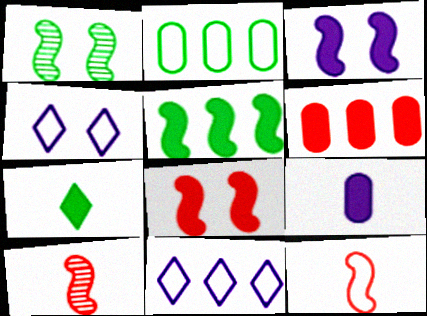[[1, 2, 7], 
[2, 4, 12], 
[3, 6, 7]]